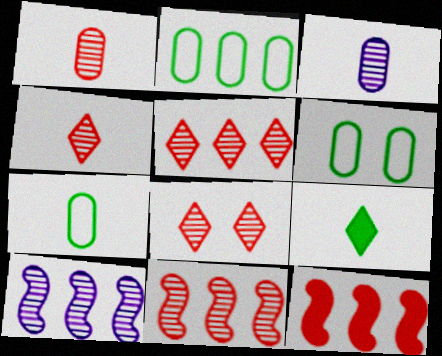[[1, 8, 11], 
[2, 6, 7], 
[4, 5, 8]]